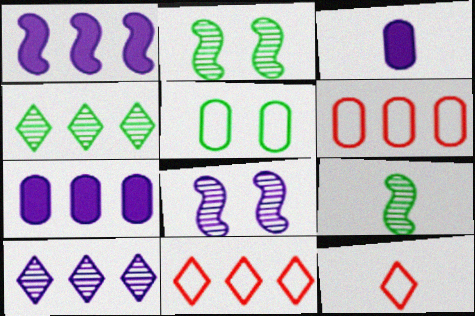[[1, 4, 6], 
[2, 3, 11], 
[2, 7, 12], 
[3, 9, 12]]